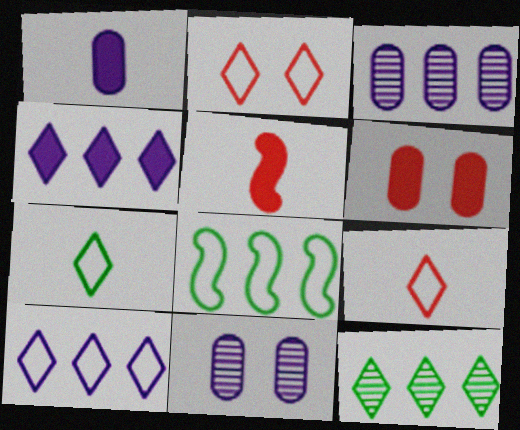[[2, 7, 10]]